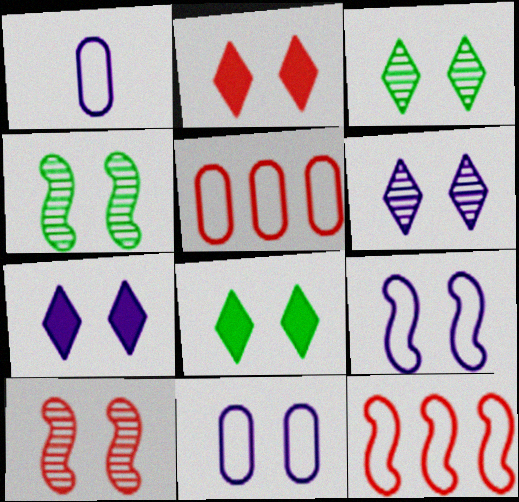[[2, 4, 11], 
[2, 7, 8], 
[8, 10, 11]]